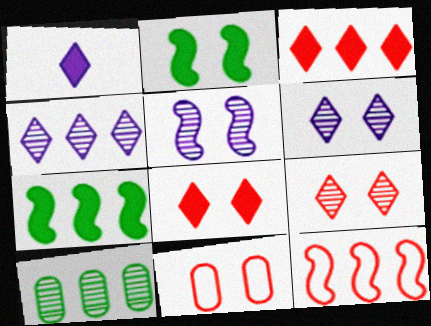[[2, 6, 11]]